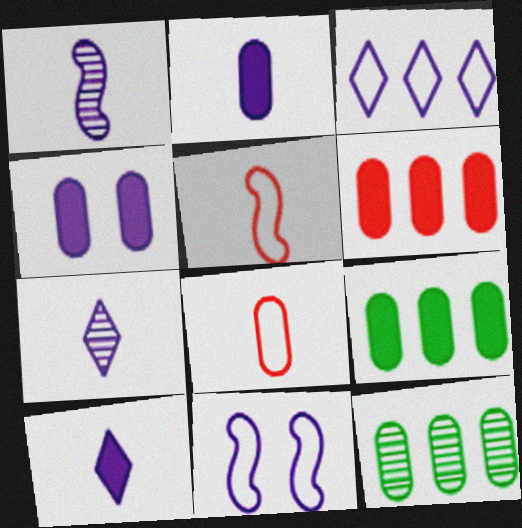[[1, 3, 4], 
[4, 8, 12]]